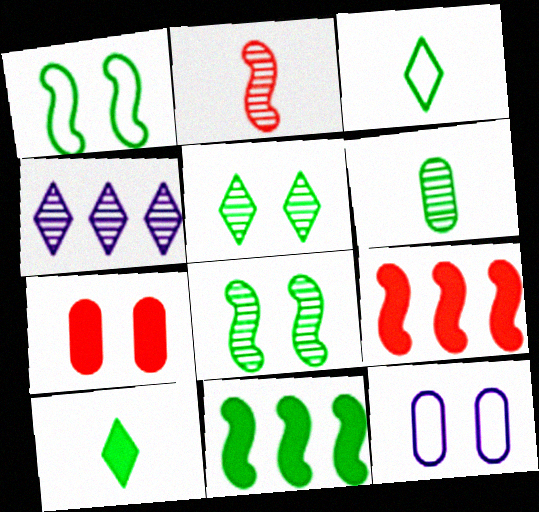[]